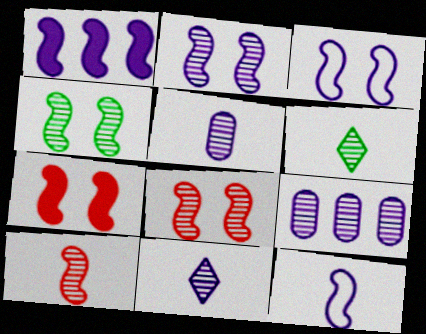[[1, 2, 12], 
[2, 4, 8], 
[2, 9, 11], 
[3, 4, 7], 
[5, 6, 10], 
[6, 8, 9]]